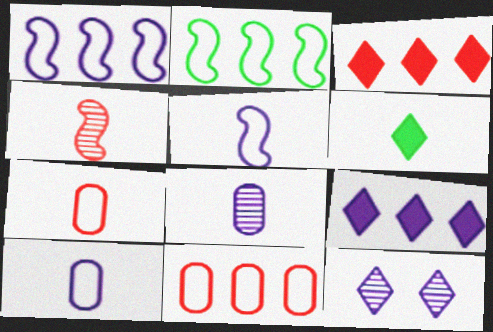[[4, 6, 10]]